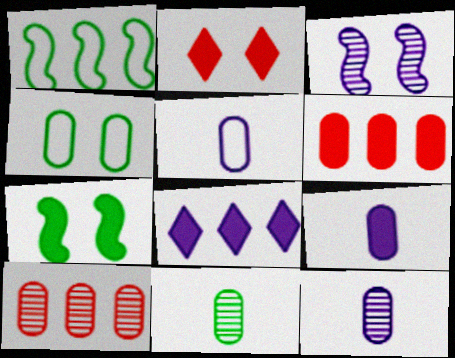[[1, 2, 12], 
[1, 8, 10], 
[2, 3, 4], 
[3, 5, 8], 
[4, 6, 12], 
[4, 9, 10], 
[5, 9, 12]]